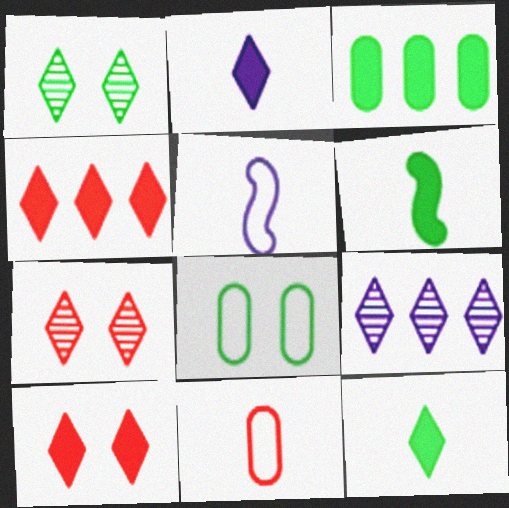[[3, 5, 7]]